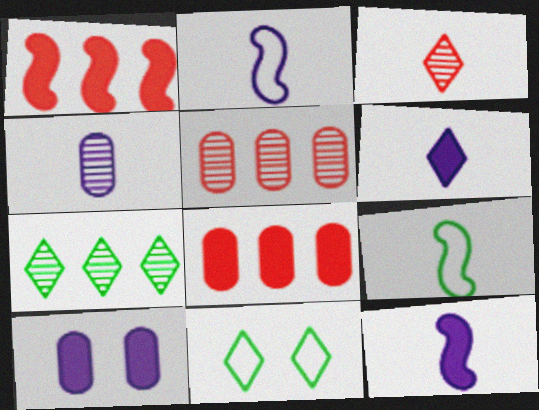[[1, 4, 11], 
[2, 4, 6], 
[5, 11, 12]]